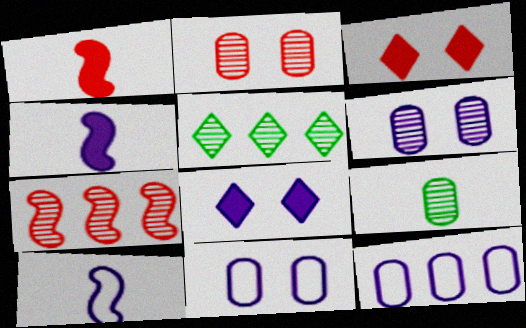[[1, 5, 11]]